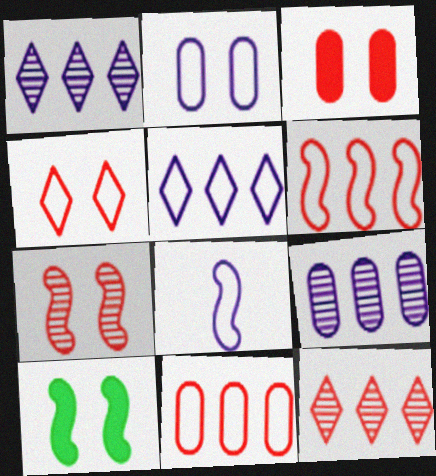[[2, 5, 8], 
[3, 4, 7]]